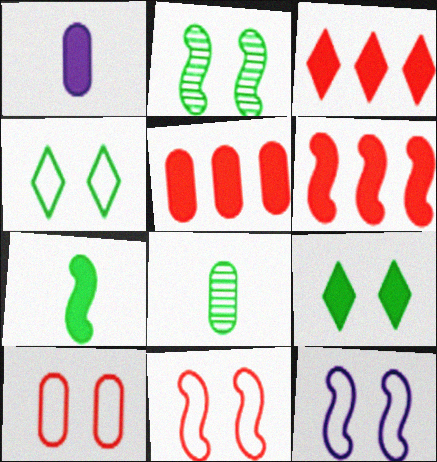[[1, 6, 9], 
[3, 5, 6], 
[3, 8, 12], 
[4, 10, 12]]